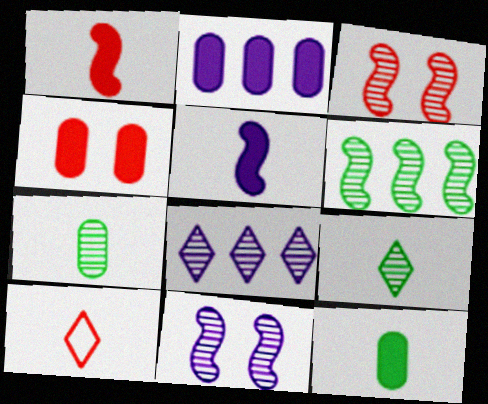[[2, 4, 12], 
[3, 7, 8], 
[5, 7, 10]]